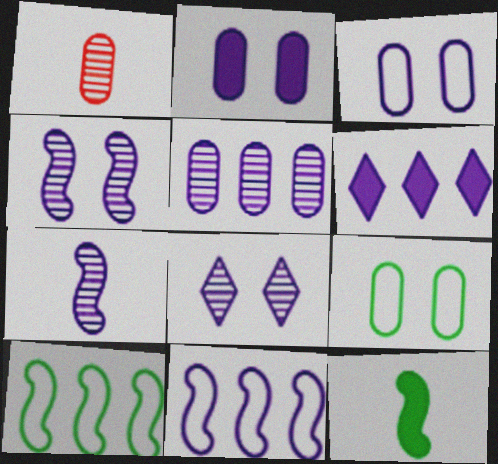[[3, 6, 7], 
[5, 6, 11], 
[5, 7, 8]]